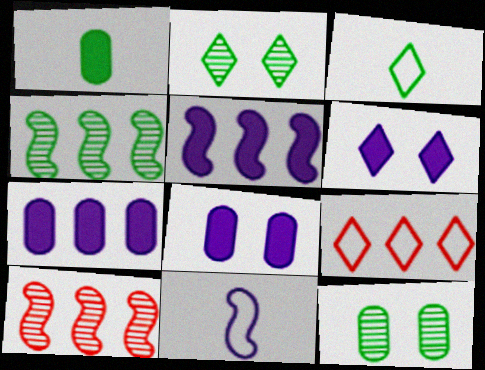[[3, 8, 10], 
[4, 7, 9]]